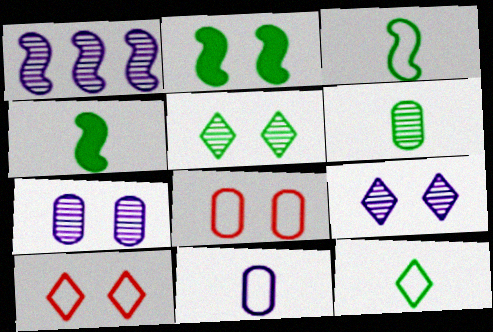[[2, 7, 10], 
[2, 8, 9], 
[4, 6, 12]]